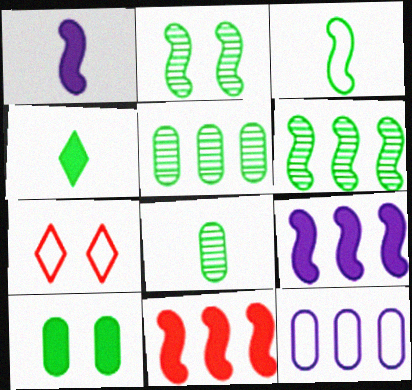[[1, 5, 7], 
[3, 4, 8], 
[3, 7, 12], 
[7, 8, 9]]